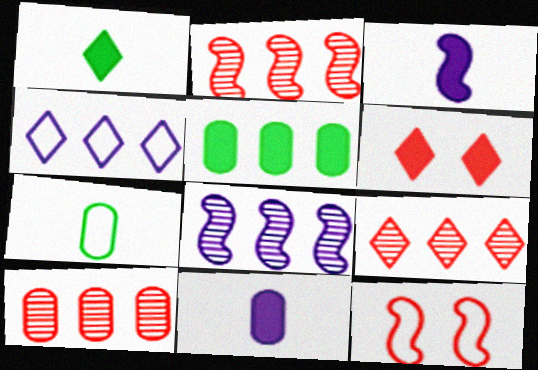[[2, 4, 5], 
[2, 9, 10], 
[3, 5, 6], 
[4, 7, 12], 
[6, 7, 8]]